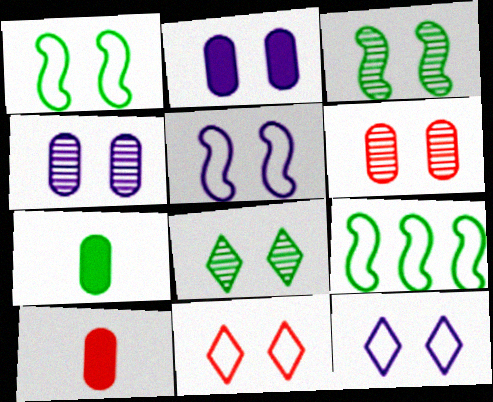[[2, 3, 11], 
[7, 8, 9]]